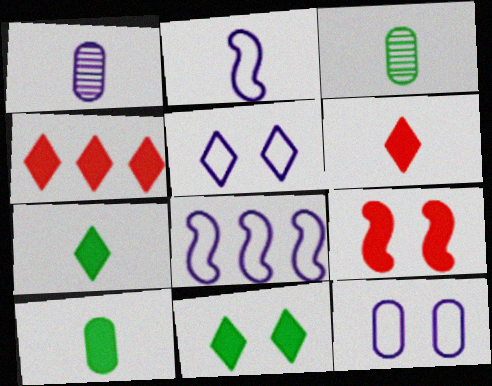[[2, 3, 6]]